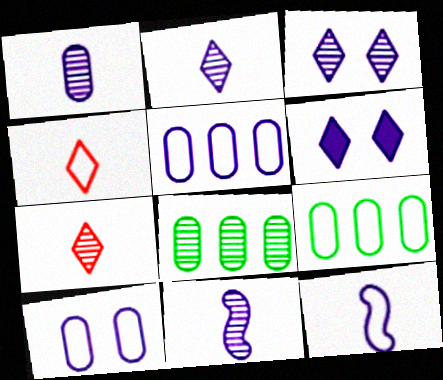[[1, 2, 11], 
[5, 6, 11]]